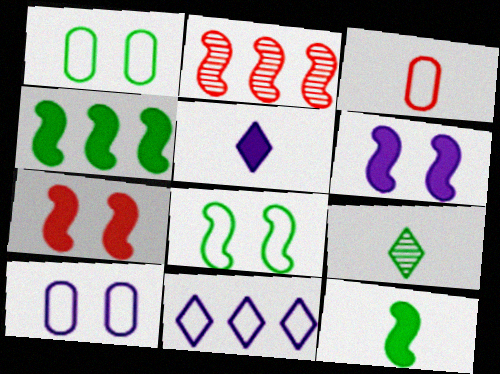[[1, 2, 5], 
[1, 4, 9], 
[3, 8, 11]]